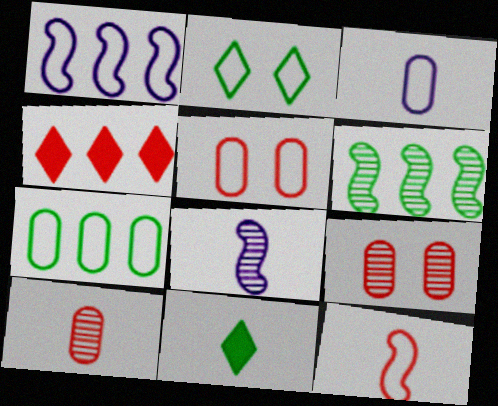[[1, 9, 11], 
[3, 5, 7], 
[4, 9, 12]]